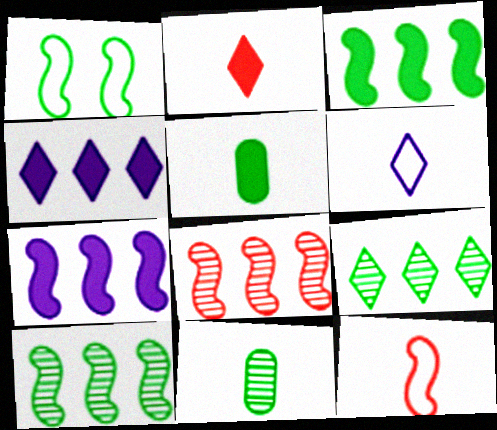[[1, 5, 9]]